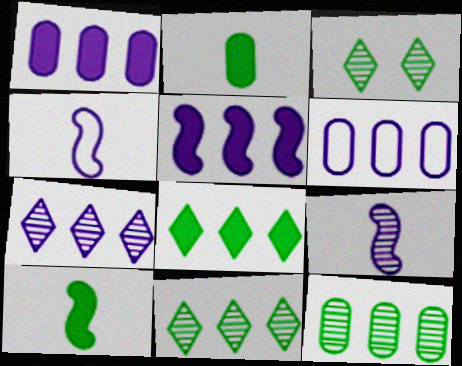[[5, 6, 7]]